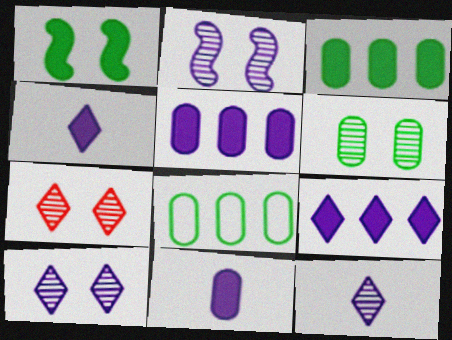[[2, 6, 7]]